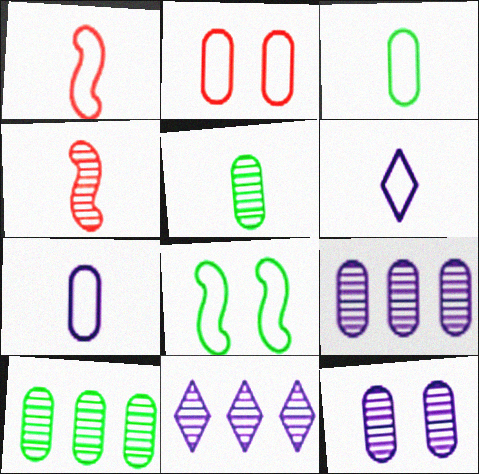[[1, 3, 6]]